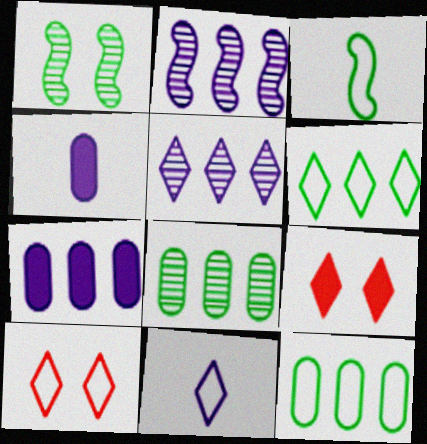[[6, 10, 11]]